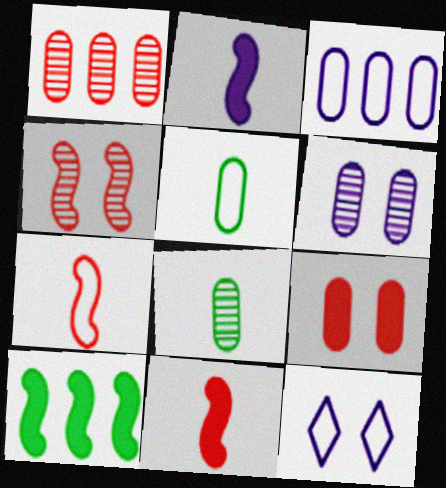[[1, 6, 8], 
[3, 8, 9]]